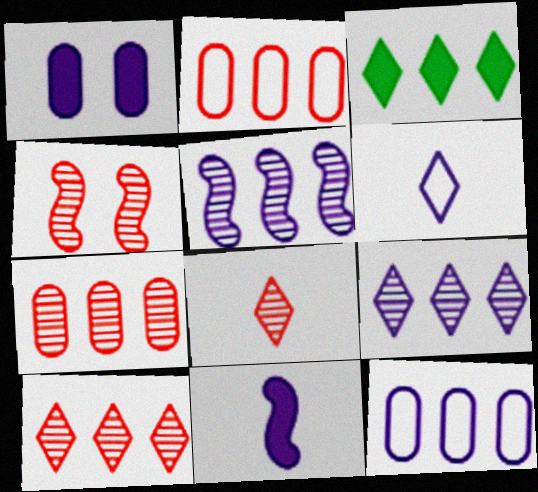[[1, 5, 6], 
[2, 3, 5], 
[4, 7, 8]]